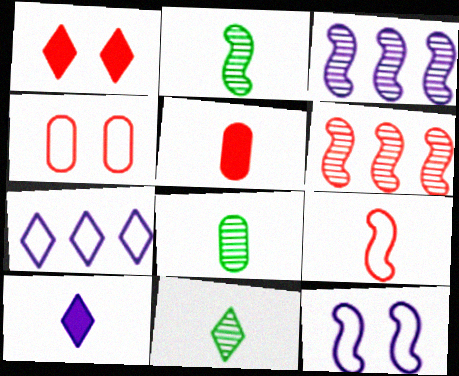[[1, 7, 11], 
[2, 8, 11], 
[8, 9, 10]]